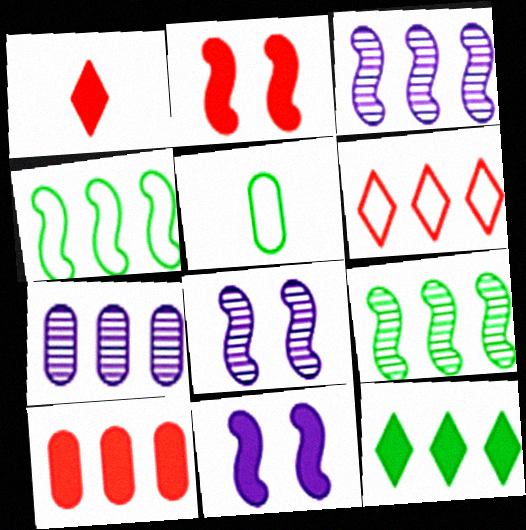[[1, 2, 10]]